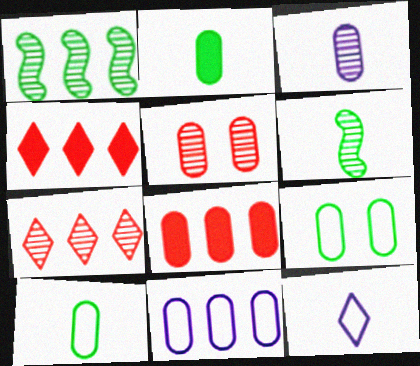[[1, 4, 11], 
[2, 5, 11], 
[3, 8, 9]]